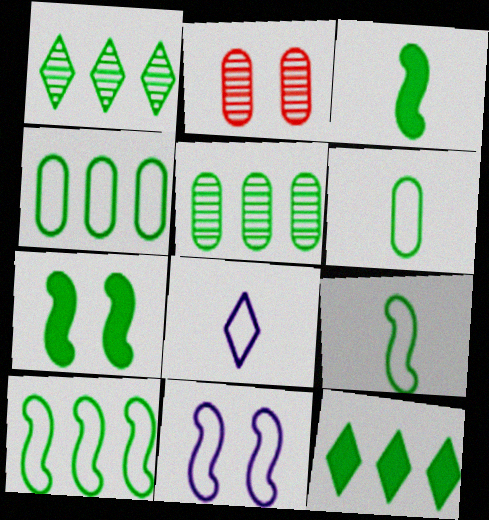[[1, 6, 7], 
[5, 10, 12]]